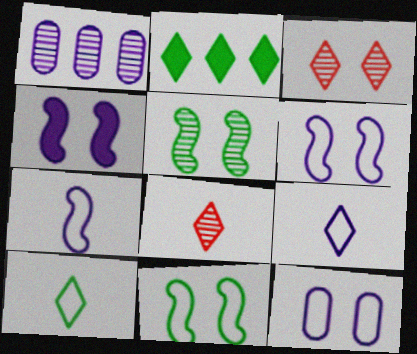[[1, 4, 9], 
[1, 5, 8], 
[2, 3, 9]]